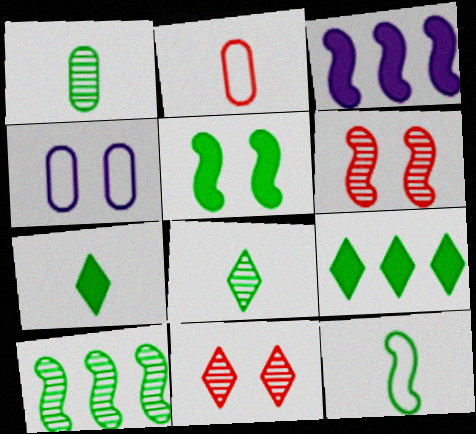[[1, 7, 12], 
[3, 6, 12], 
[4, 5, 11], 
[5, 10, 12]]